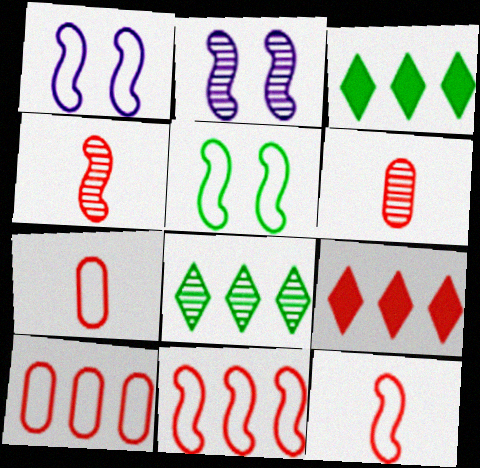[[1, 3, 6], 
[2, 3, 7], 
[2, 6, 8]]